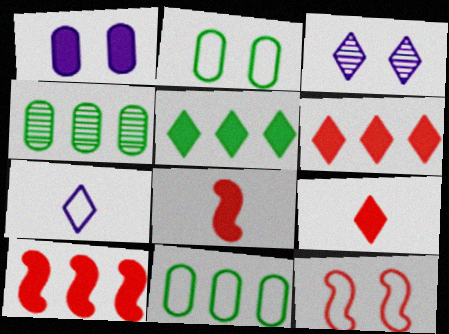[[1, 5, 8], 
[3, 8, 11], 
[7, 11, 12]]